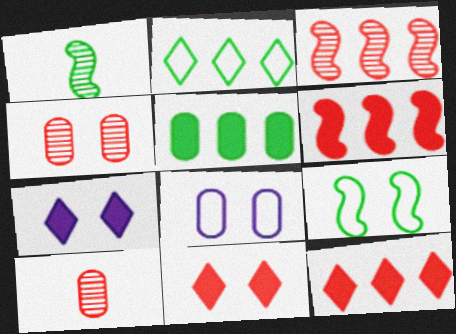[[1, 8, 12], 
[4, 7, 9], 
[5, 8, 10]]